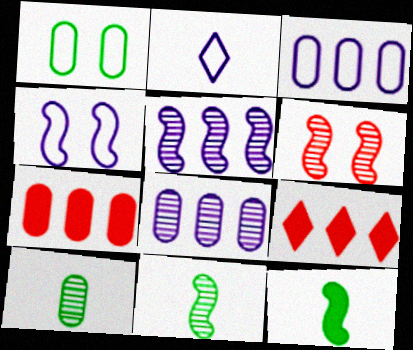[[2, 3, 4], 
[4, 9, 10], 
[5, 6, 11]]